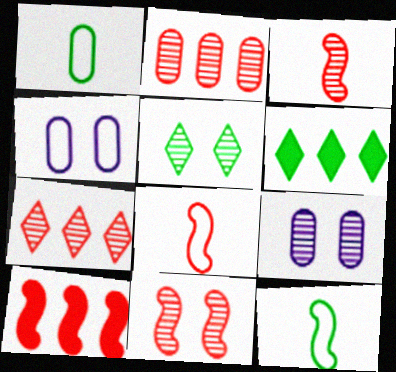[[3, 4, 6], 
[5, 9, 11], 
[6, 8, 9], 
[8, 10, 11]]